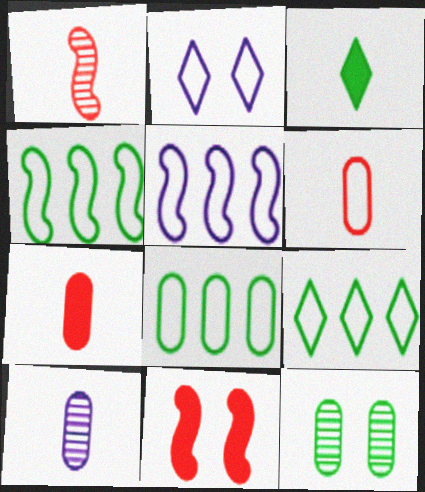[[2, 4, 6], 
[2, 11, 12], 
[3, 4, 12], 
[4, 8, 9], 
[9, 10, 11]]